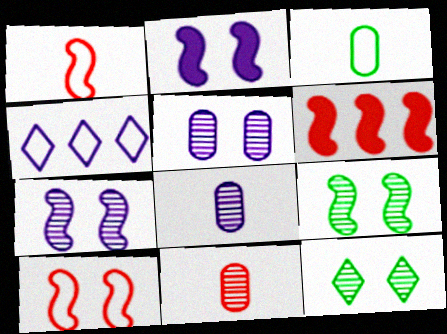[[2, 4, 8], 
[2, 9, 10], 
[3, 4, 10]]